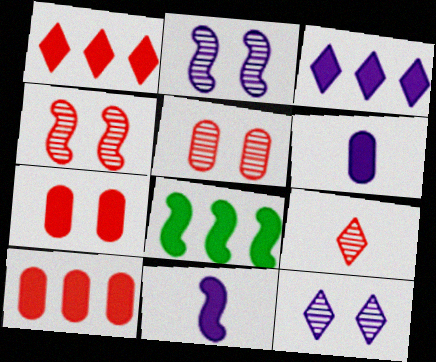[[3, 8, 10]]